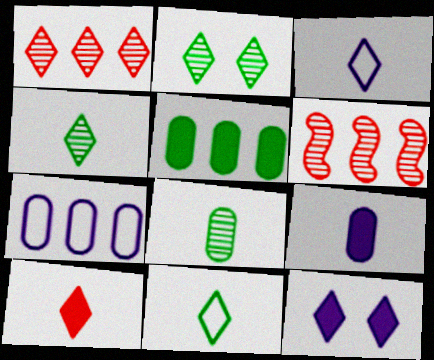[[1, 11, 12], 
[3, 4, 10]]